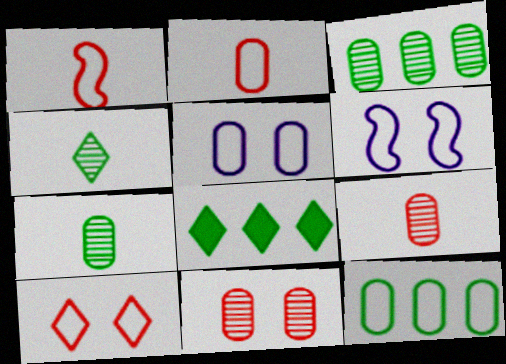[[2, 5, 12], 
[6, 8, 9]]